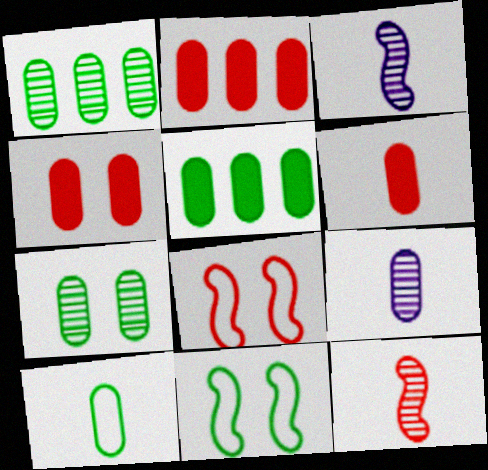[[2, 4, 6], 
[5, 7, 10], 
[6, 9, 10]]